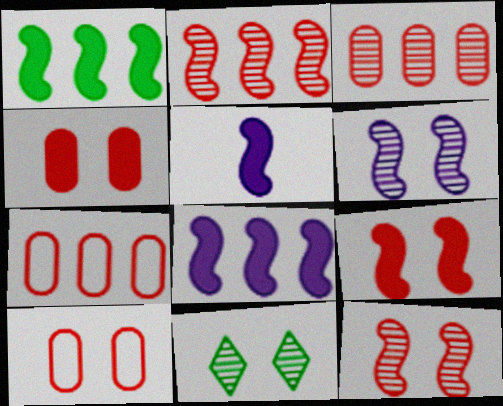[[1, 5, 9], 
[5, 7, 11]]